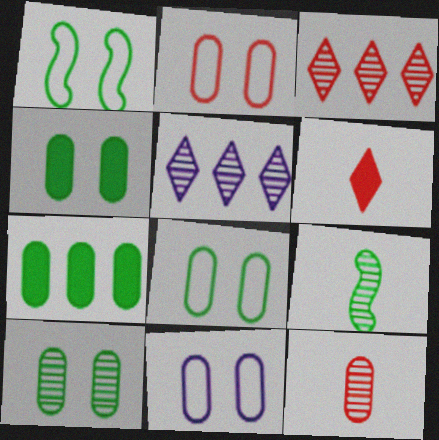[[2, 8, 11], 
[4, 8, 10], 
[7, 11, 12]]